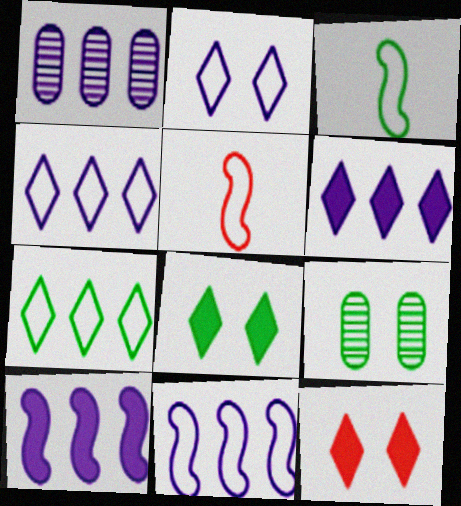[[1, 3, 12], 
[1, 4, 10], 
[1, 5, 8], 
[1, 6, 11], 
[5, 6, 9]]